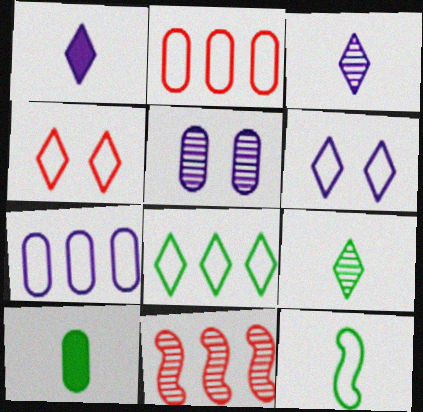[[2, 5, 10], 
[2, 6, 12], 
[4, 7, 12], 
[5, 9, 11], 
[6, 10, 11], 
[9, 10, 12]]